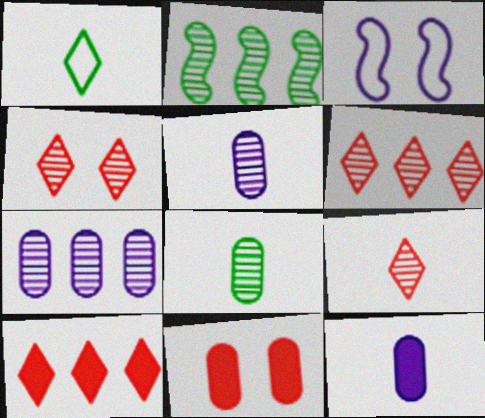[[2, 4, 5], 
[2, 6, 7], 
[3, 8, 10], 
[4, 6, 9]]